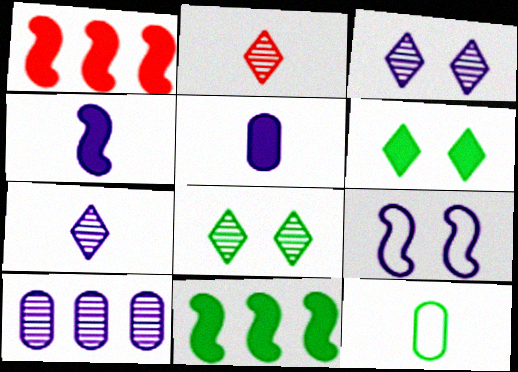[[1, 3, 12], 
[1, 5, 6], 
[2, 4, 12], 
[8, 11, 12]]